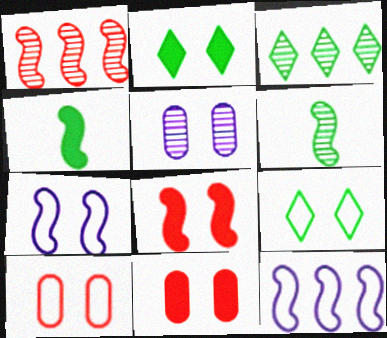[[1, 4, 7], 
[5, 8, 9], 
[6, 8, 12], 
[7, 9, 10]]